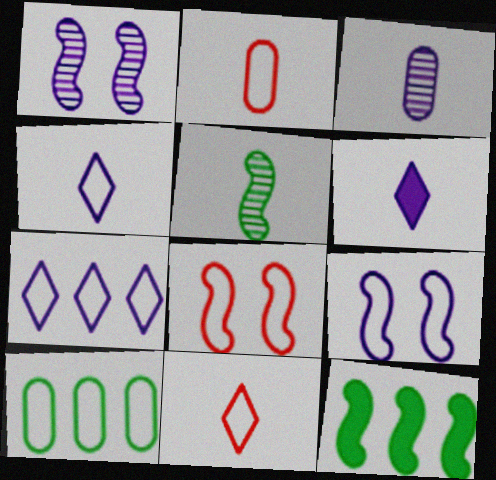[[2, 5, 6], 
[4, 8, 10], 
[9, 10, 11]]